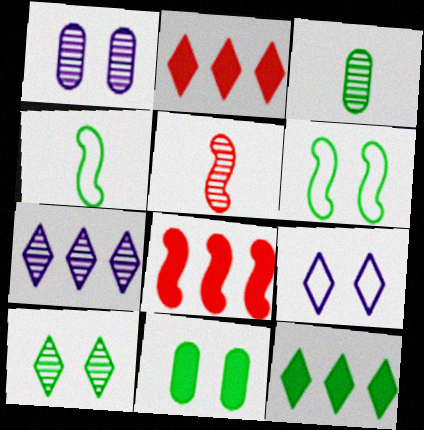[[1, 2, 4], 
[3, 6, 12], 
[3, 8, 9], 
[6, 10, 11]]